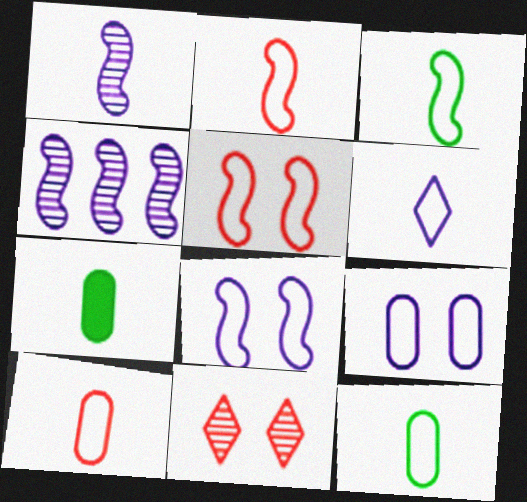[[2, 6, 12], 
[3, 6, 10]]